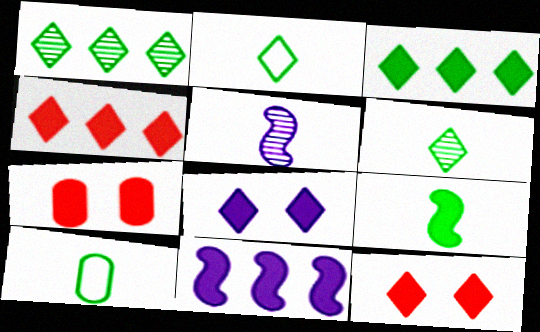[[6, 9, 10]]